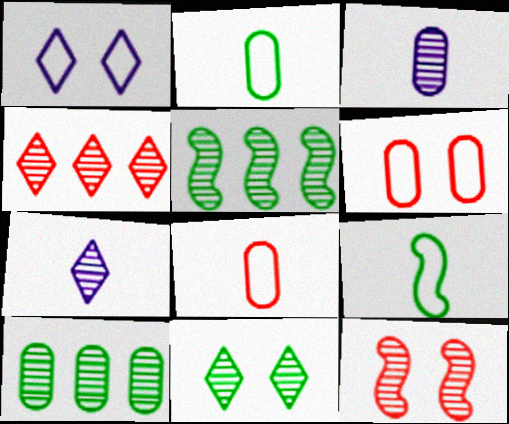[[4, 7, 11], 
[7, 10, 12]]